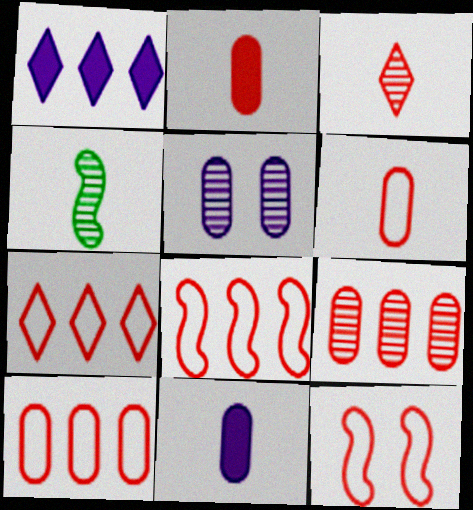[[6, 7, 12], 
[7, 8, 10]]